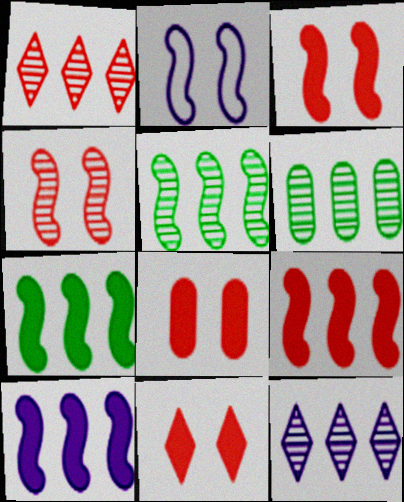[[3, 8, 11], 
[7, 9, 10]]